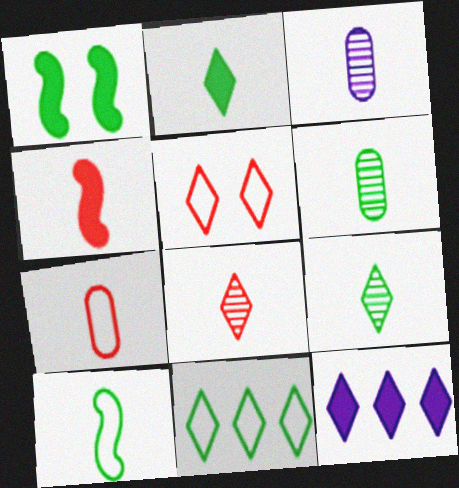[[1, 6, 11], 
[2, 6, 10], 
[4, 7, 8], 
[5, 9, 12]]